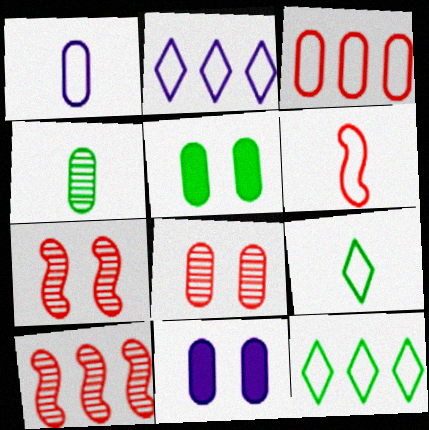[[1, 6, 9], 
[3, 4, 11], 
[9, 10, 11]]